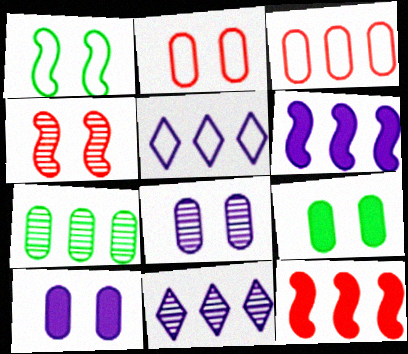[[2, 8, 9], 
[5, 7, 12]]